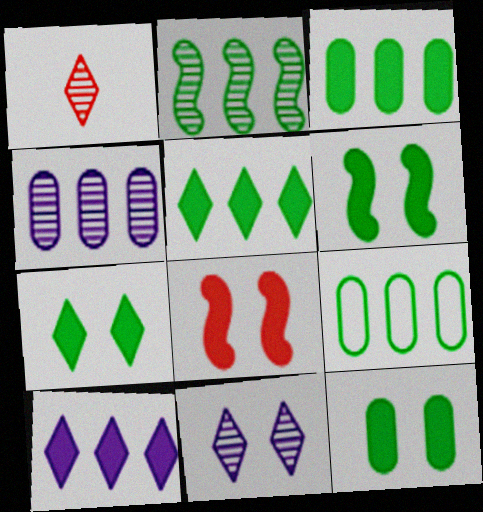[[2, 5, 9], 
[6, 7, 12]]